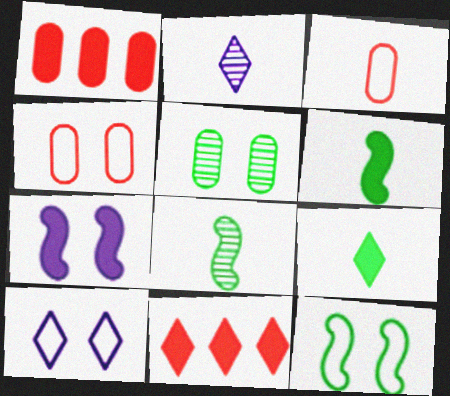[[1, 2, 12], 
[1, 7, 9], 
[1, 8, 10], 
[2, 3, 6], 
[4, 10, 12]]